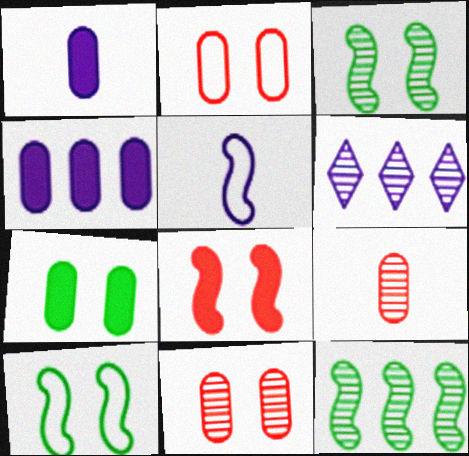[[3, 6, 9], 
[5, 8, 12]]